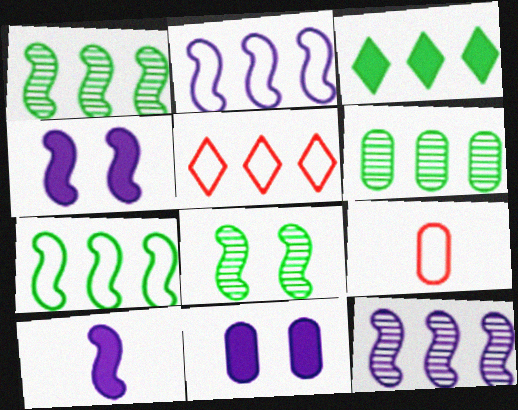[[3, 6, 7], 
[6, 9, 11]]